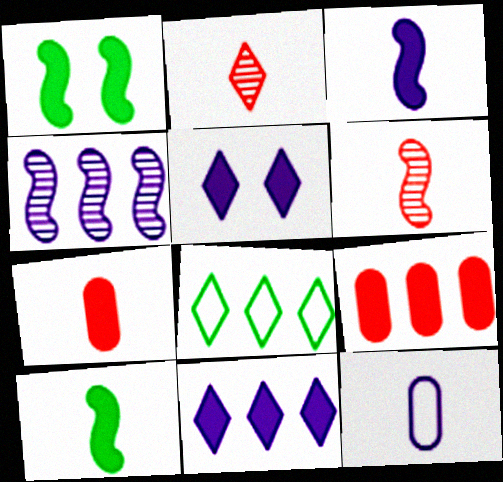[[1, 7, 11], 
[2, 5, 8], 
[2, 10, 12], 
[4, 5, 12], 
[4, 8, 9], 
[5, 9, 10]]